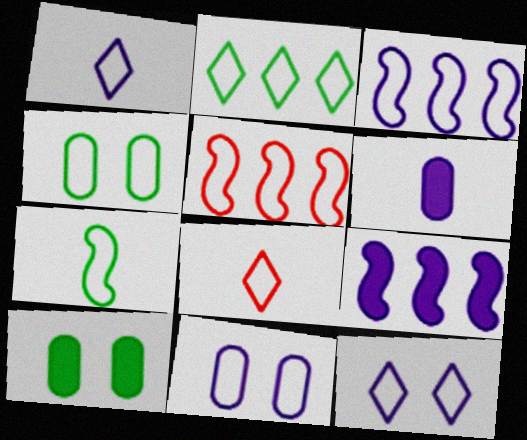[[1, 3, 11], 
[1, 4, 5], 
[2, 4, 7], 
[2, 8, 12], 
[3, 4, 8]]